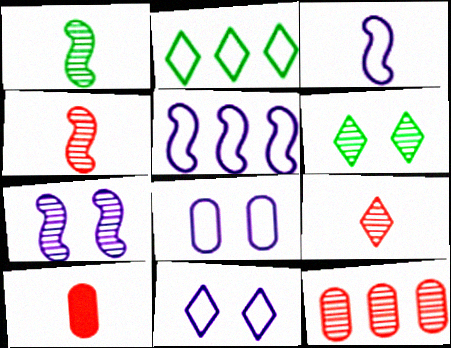[[2, 7, 10], 
[5, 6, 10]]